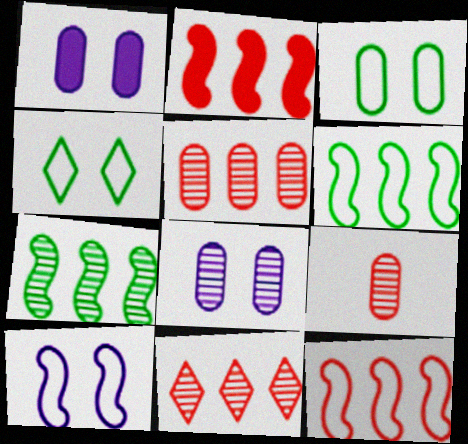[]